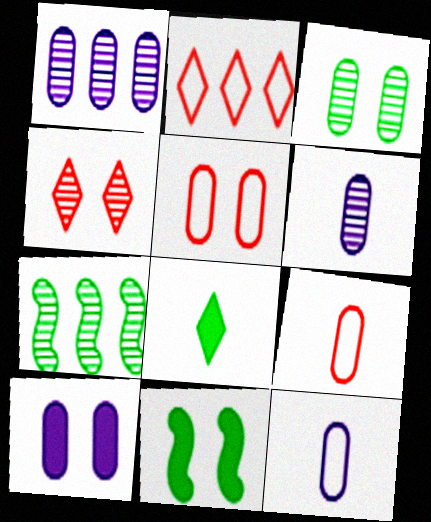[[1, 10, 12], 
[2, 6, 11], 
[3, 5, 10], 
[4, 6, 7]]